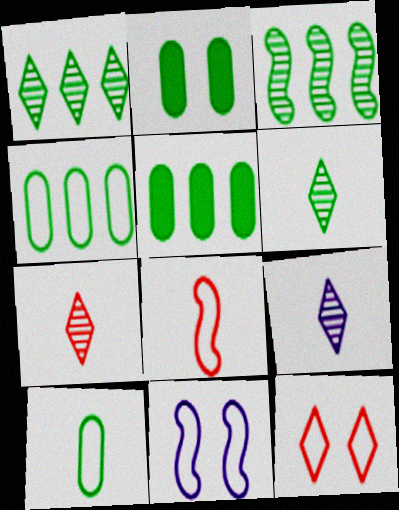[[5, 7, 11], 
[6, 7, 9]]